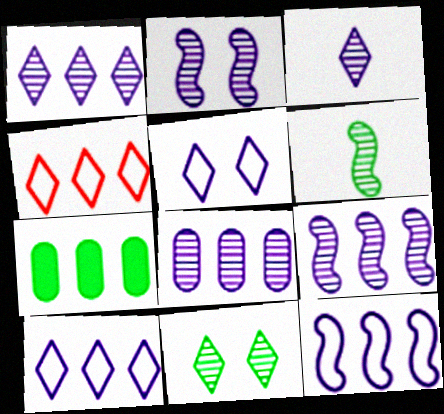[[1, 8, 9], 
[2, 3, 8], 
[4, 7, 9]]